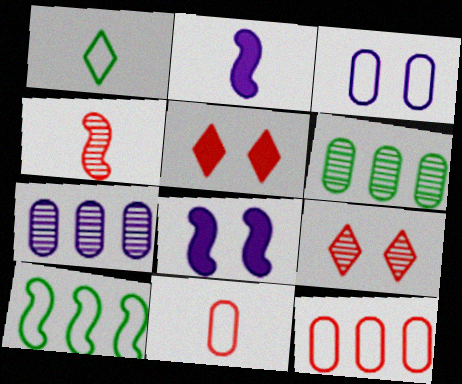[[4, 5, 12], 
[4, 8, 10]]